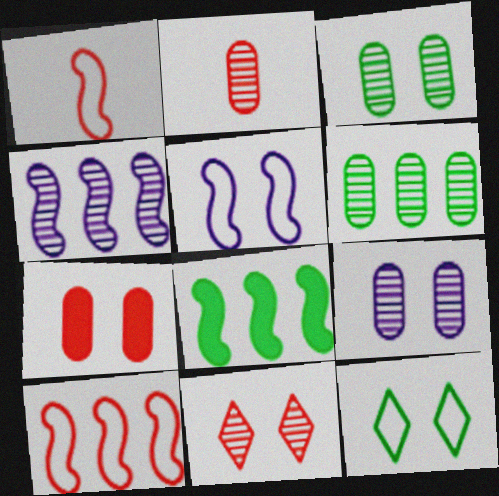[[2, 6, 9], 
[4, 8, 10]]